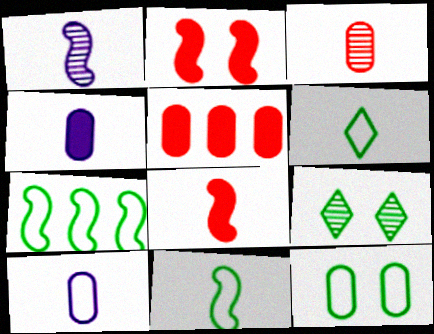[[1, 2, 7], 
[1, 8, 11], 
[6, 7, 12]]